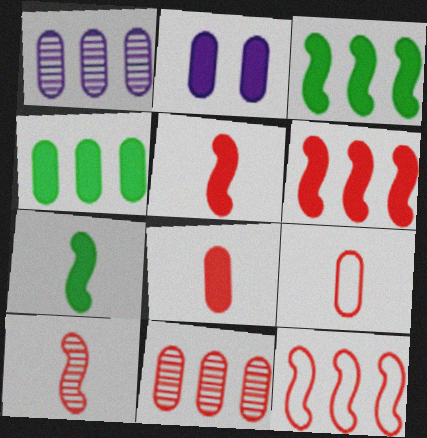[[2, 4, 8]]